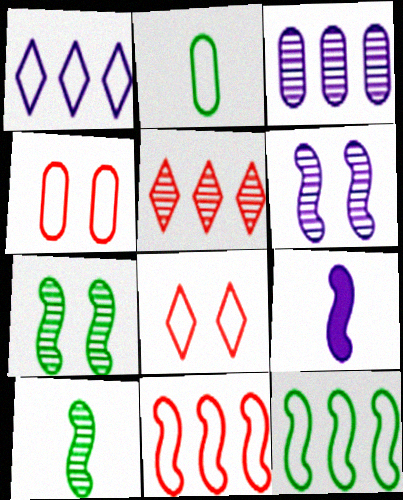[[7, 9, 11]]